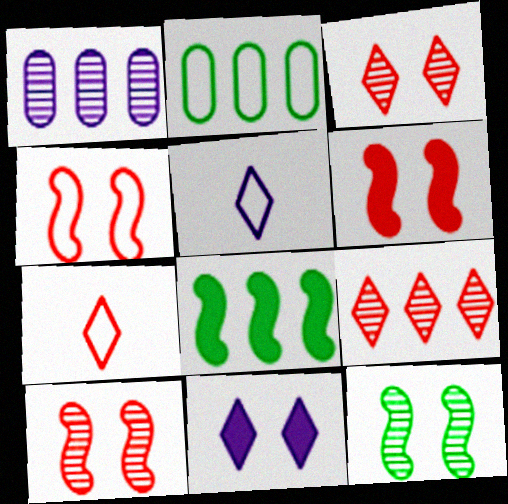[[2, 4, 5], 
[4, 6, 10]]